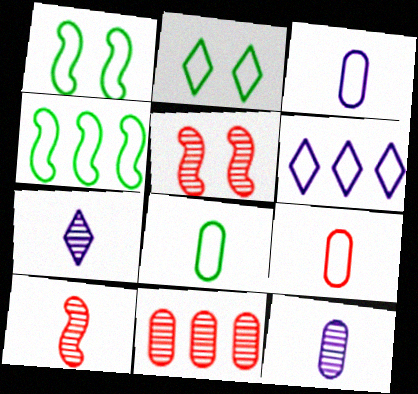[[1, 6, 9], 
[2, 4, 8], 
[3, 8, 9]]